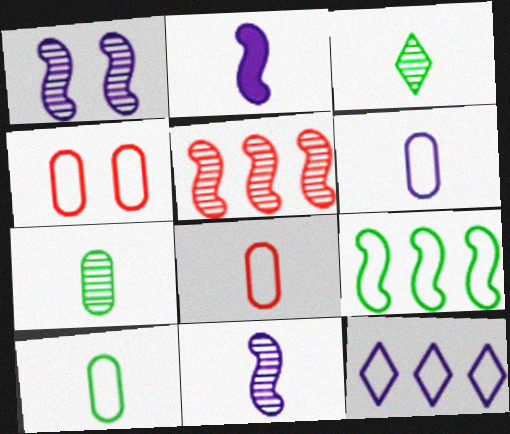[[2, 3, 8], 
[6, 8, 10]]